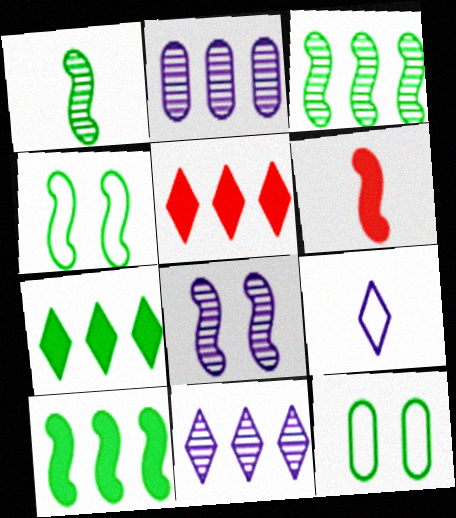[[1, 4, 10], 
[1, 7, 12], 
[6, 11, 12]]